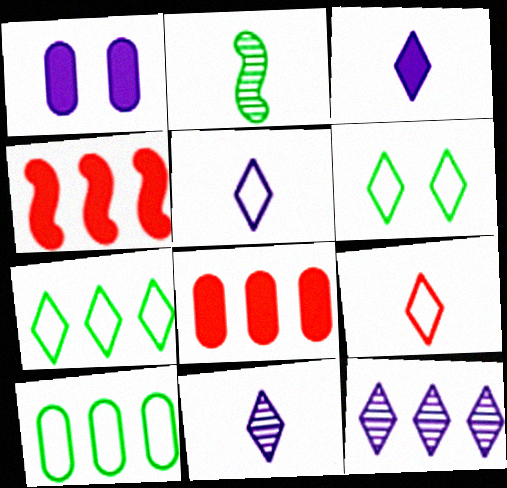[[3, 5, 11], 
[4, 10, 12]]